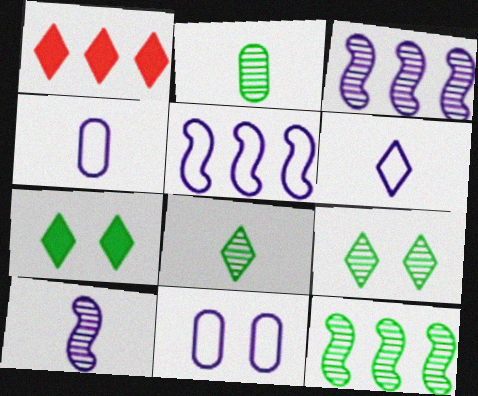[[1, 6, 9], 
[2, 9, 12], 
[5, 6, 11]]